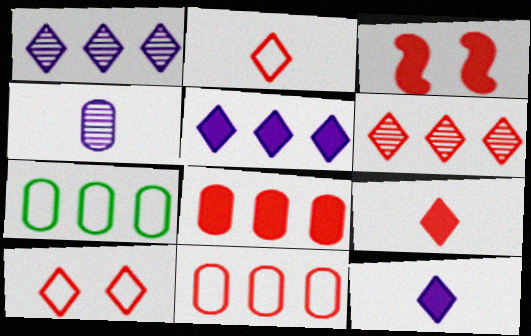[[3, 8, 9], 
[6, 9, 10]]